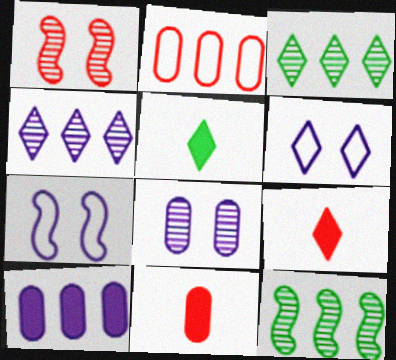[[1, 2, 9], 
[3, 6, 9], 
[3, 7, 11], 
[6, 11, 12]]